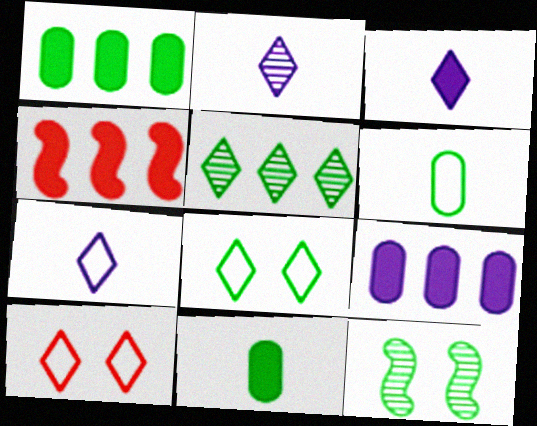[[2, 3, 7], 
[3, 5, 10]]